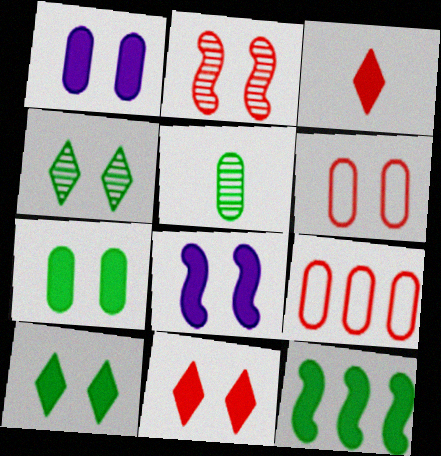[[1, 3, 12], 
[1, 5, 9], 
[2, 3, 9], 
[2, 6, 11], 
[4, 6, 8], 
[7, 8, 11]]